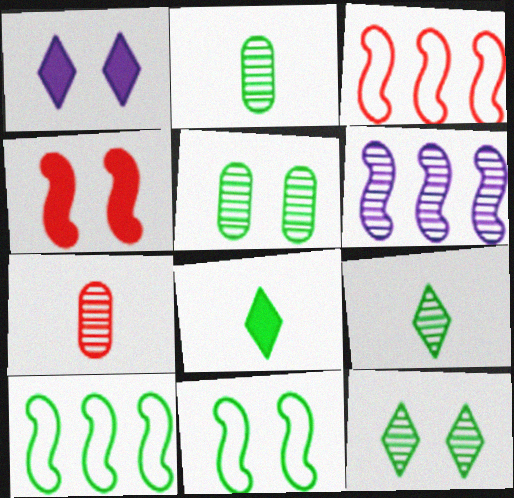[[1, 2, 3], 
[1, 7, 10], 
[5, 8, 10], 
[6, 7, 12]]